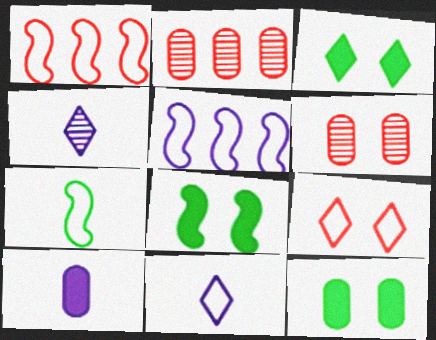[[1, 4, 12], 
[2, 8, 11], 
[3, 8, 12]]